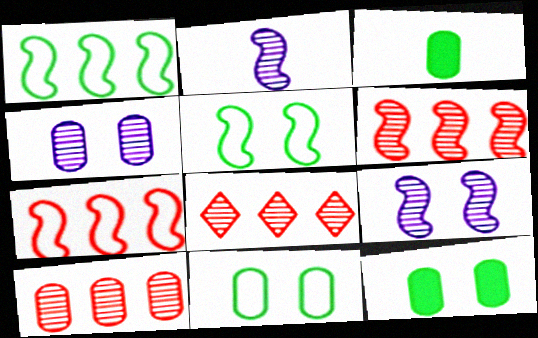[[6, 8, 10]]